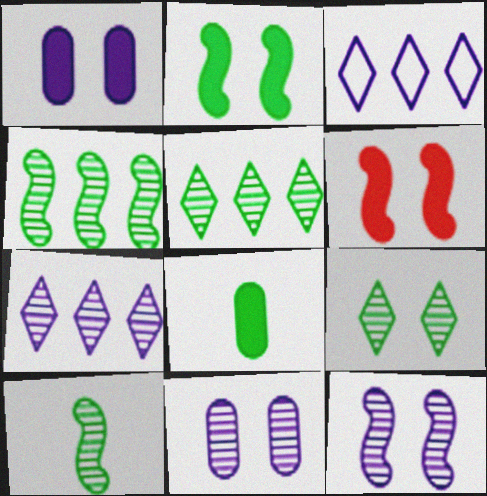[]